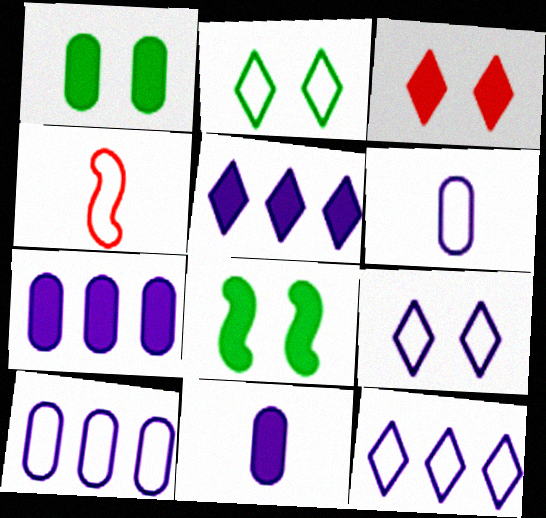[[2, 4, 10]]